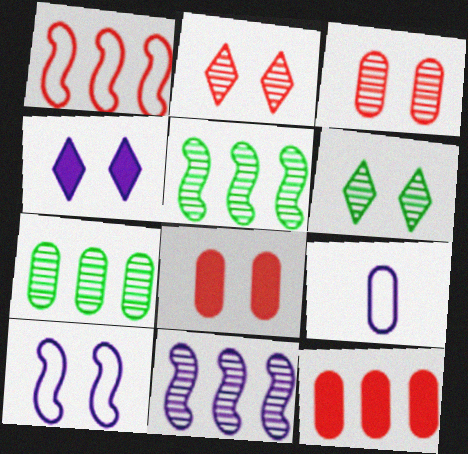[[4, 9, 11], 
[6, 8, 10], 
[7, 8, 9]]